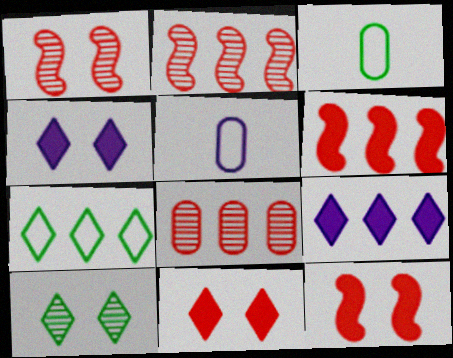[[1, 3, 9], 
[2, 3, 4], 
[5, 6, 10]]